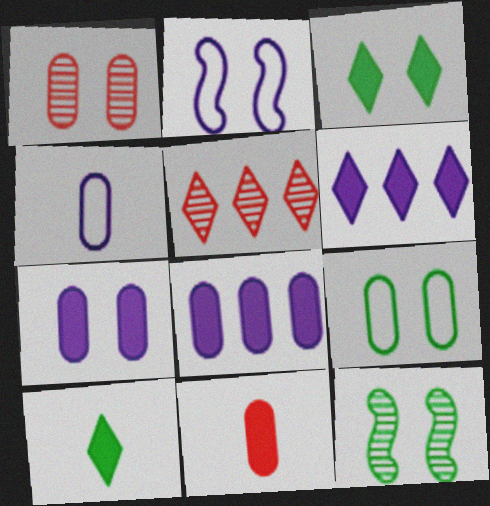[[1, 2, 3], 
[1, 7, 9], 
[3, 9, 12]]